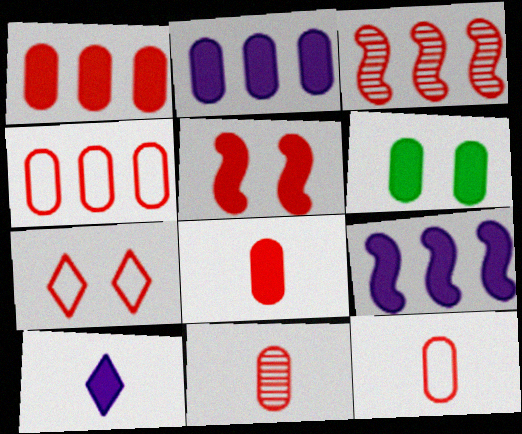[[2, 6, 8], 
[3, 7, 8], 
[8, 11, 12]]